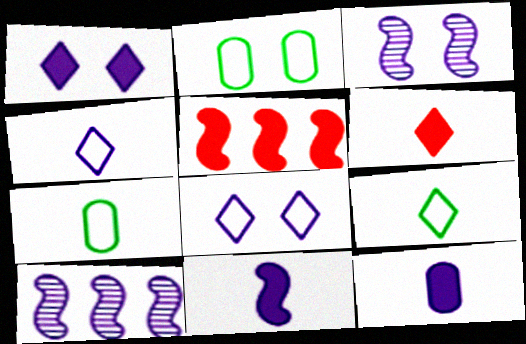[[2, 6, 10], 
[8, 10, 12]]